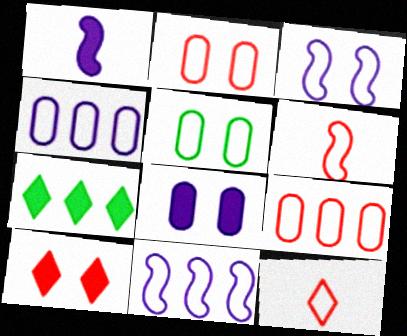[[5, 11, 12]]